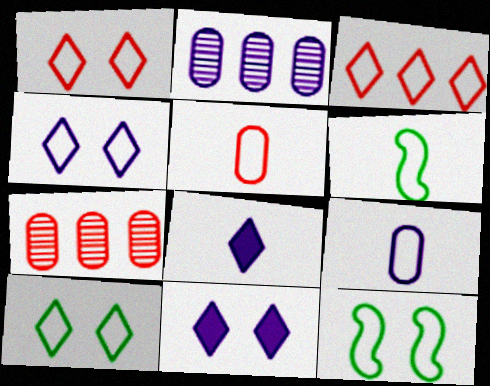[[1, 4, 10], 
[3, 9, 12], 
[6, 7, 11], 
[7, 8, 12]]